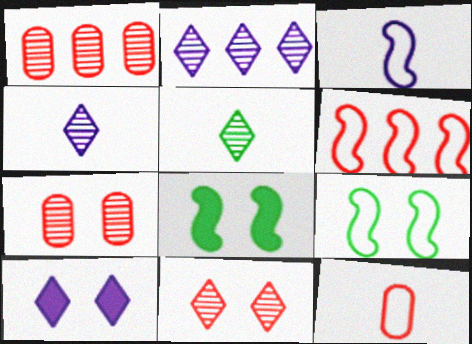[[2, 5, 11], 
[2, 8, 12], 
[3, 6, 9], 
[7, 9, 10]]